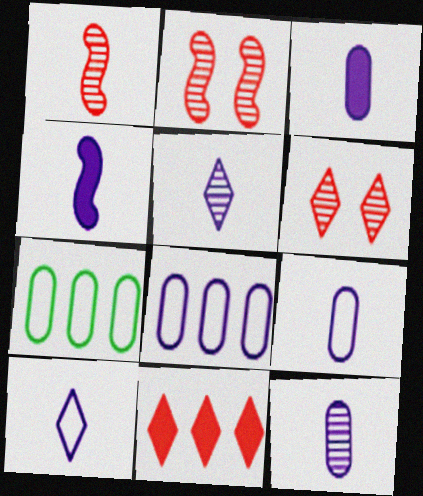[[3, 9, 12], 
[4, 5, 9], 
[4, 6, 7], 
[4, 10, 12]]